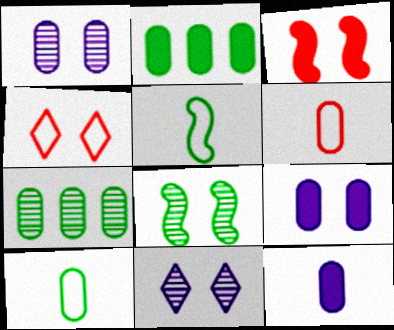[[1, 2, 6], 
[4, 8, 9], 
[6, 7, 9]]